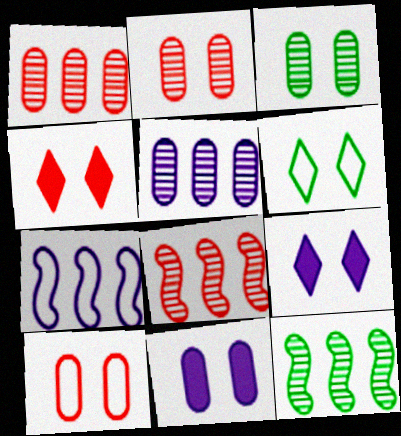[[3, 10, 11]]